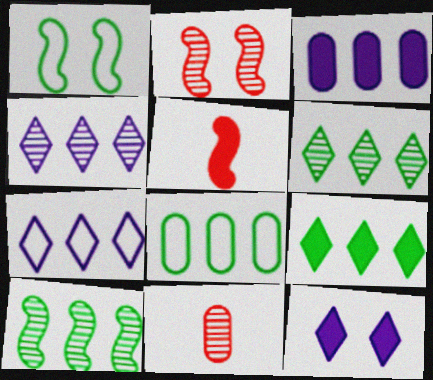[[8, 9, 10]]